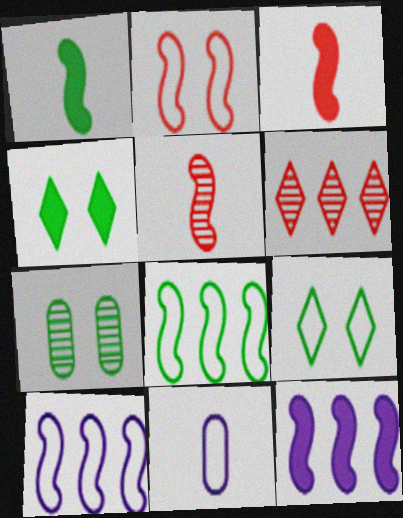[]